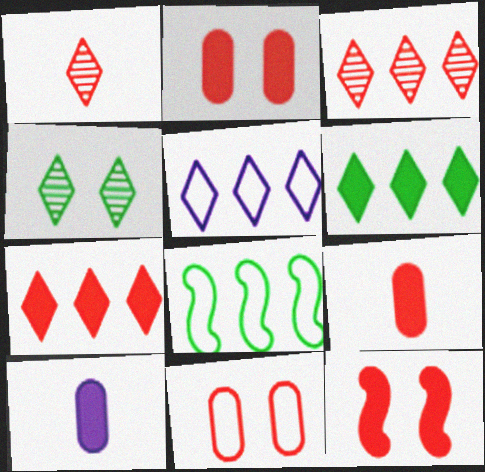[[3, 5, 6], 
[6, 10, 12], 
[7, 9, 12]]